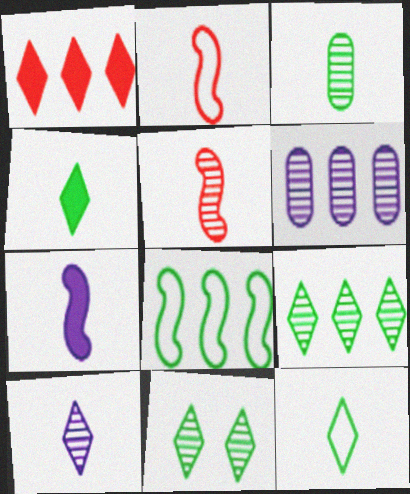[[1, 6, 8], 
[3, 5, 10], 
[5, 6, 11]]